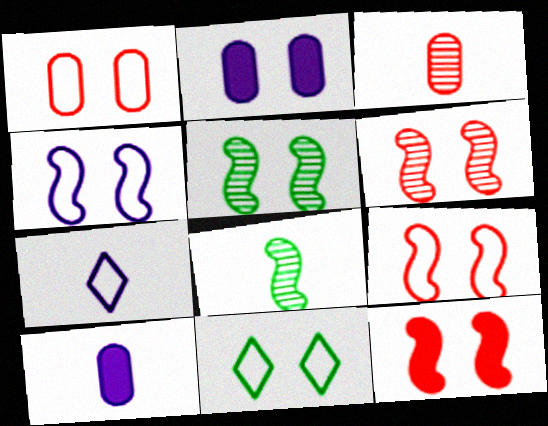[[1, 4, 11], 
[2, 6, 11], 
[4, 5, 12], 
[6, 9, 12]]